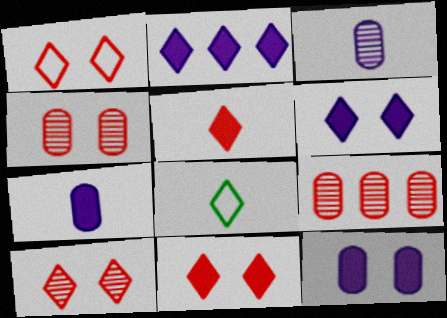[[1, 10, 11], 
[2, 8, 10]]